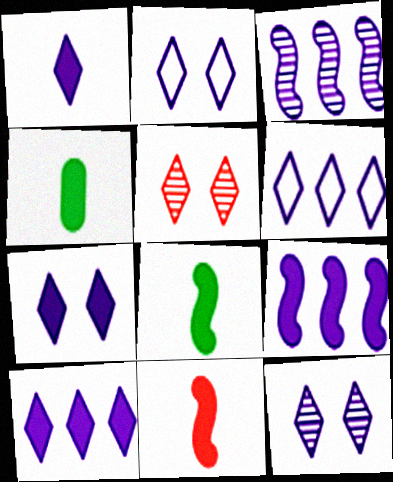[[1, 4, 11], 
[1, 6, 12], 
[1, 7, 10], 
[2, 7, 12]]